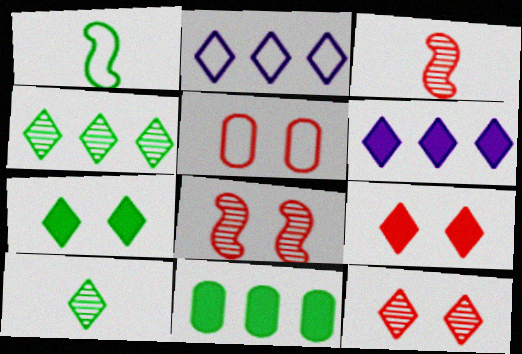[[1, 2, 5], 
[2, 9, 10], 
[5, 8, 9]]